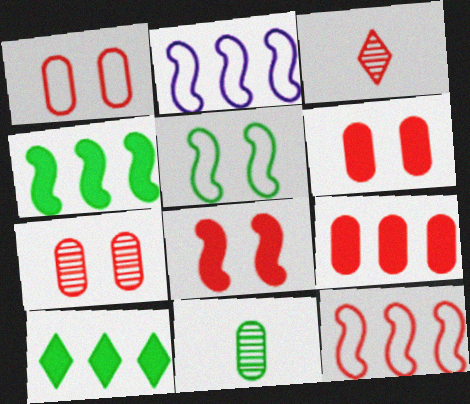[[1, 6, 7], 
[3, 6, 12], 
[5, 10, 11]]